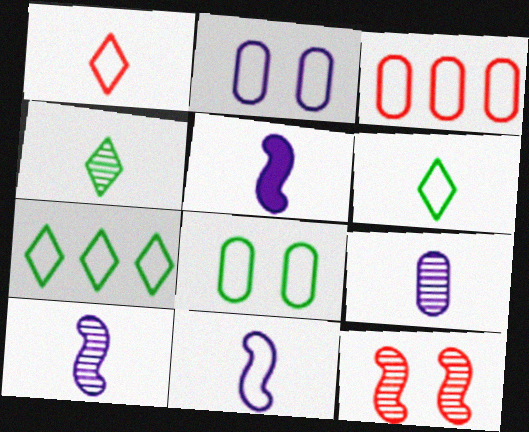[[5, 10, 11]]